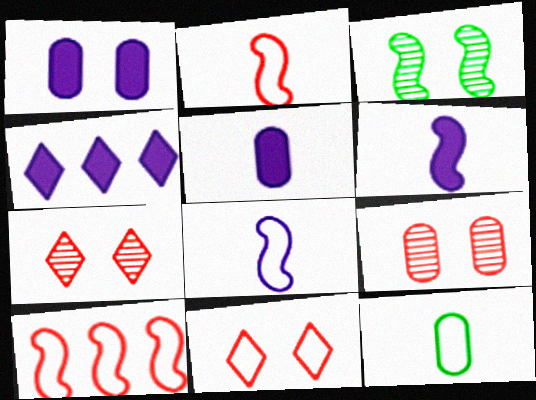[[1, 3, 11], 
[1, 4, 6], 
[3, 6, 10]]